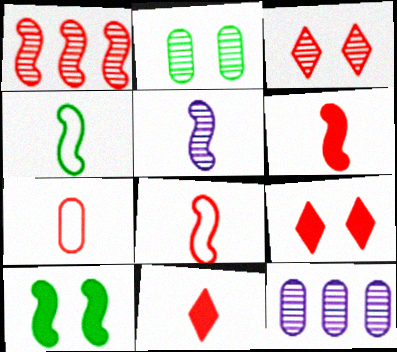[[1, 7, 9], 
[4, 5, 6], 
[4, 9, 12]]